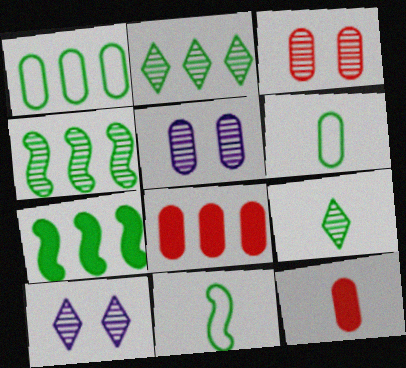[[1, 2, 7], 
[1, 5, 12], 
[5, 6, 8], 
[8, 10, 11]]